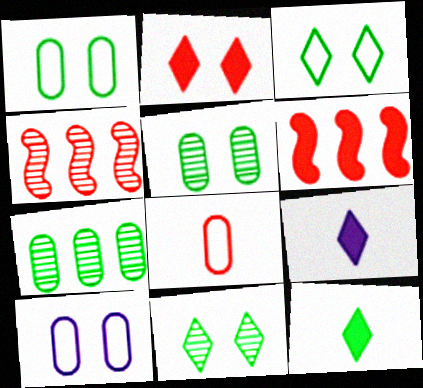[[1, 4, 9], 
[2, 4, 8], 
[4, 10, 12]]